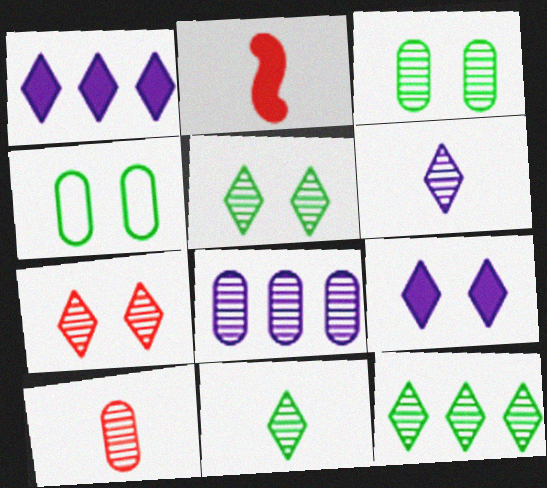[[3, 8, 10], 
[5, 11, 12], 
[6, 7, 12]]